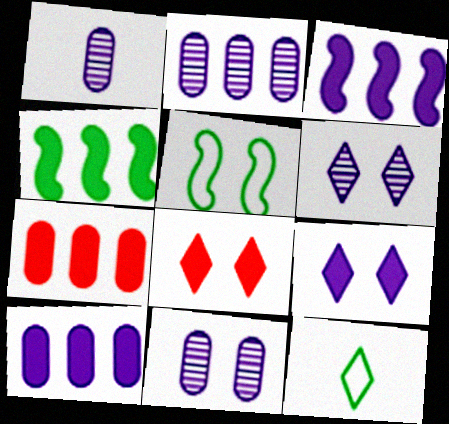[[1, 2, 11], 
[5, 8, 11]]